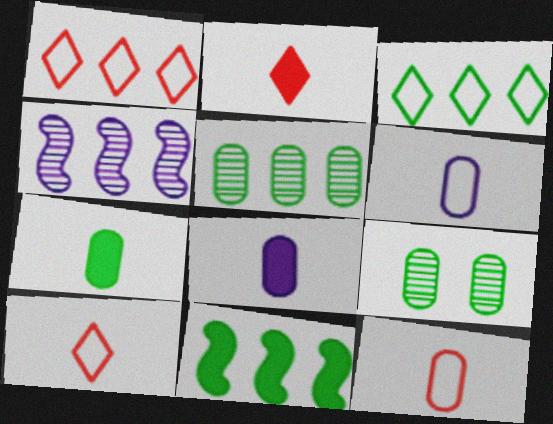[[3, 5, 11]]